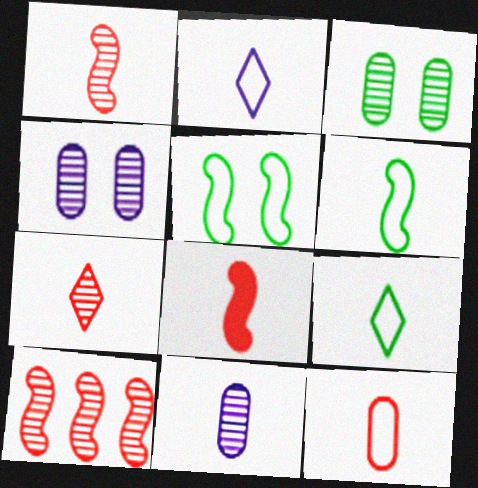[[2, 6, 12], 
[7, 8, 12], 
[8, 9, 11]]